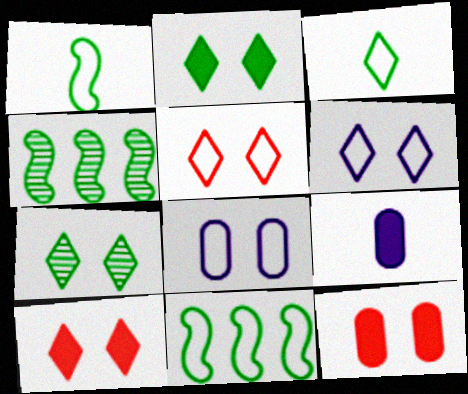[[4, 5, 9], 
[6, 7, 10]]